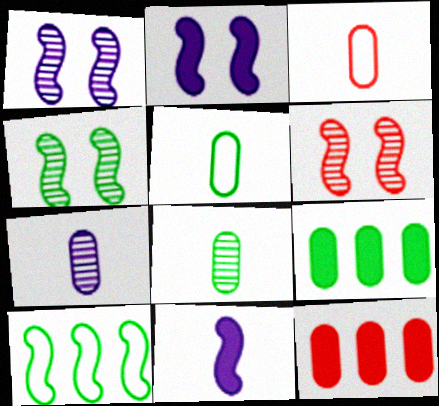[[1, 4, 6], 
[6, 10, 11]]